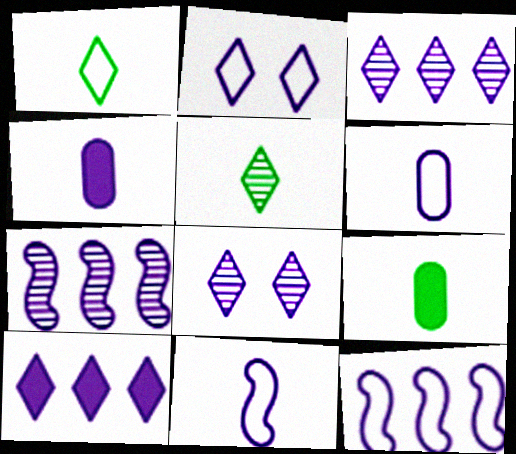[[2, 4, 7], 
[2, 6, 12], 
[4, 8, 12]]